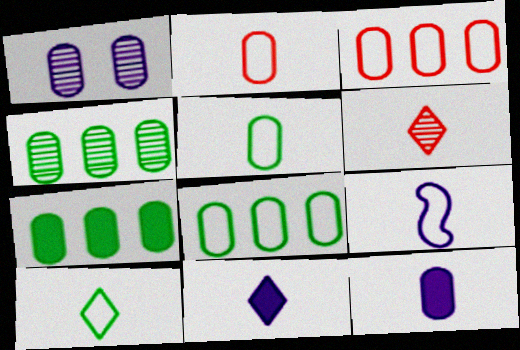[[1, 2, 7], 
[2, 9, 10], 
[4, 7, 8], 
[6, 10, 11]]